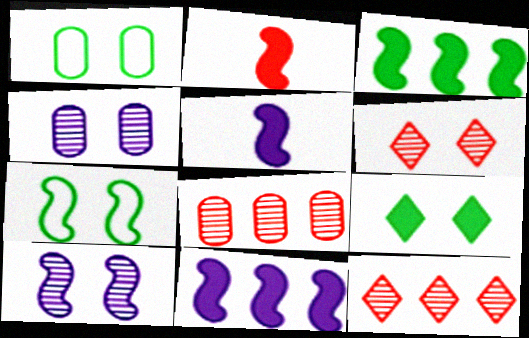[[1, 5, 12]]